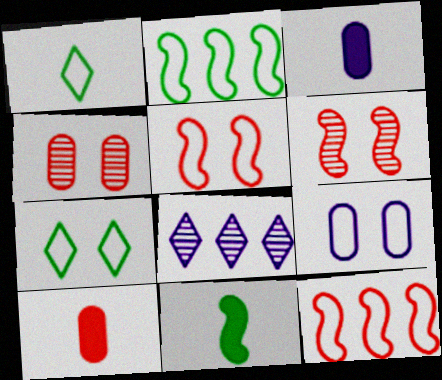[[1, 9, 12], 
[5, 7, 9]]